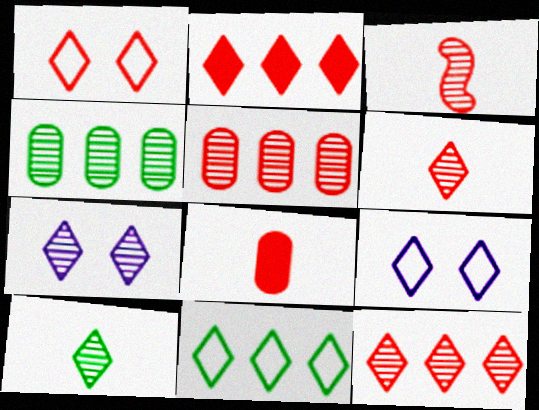[[1, 2, 6], 
[2, 9, 10], 
[3, 4, 7], 
[7, 10, 12]]